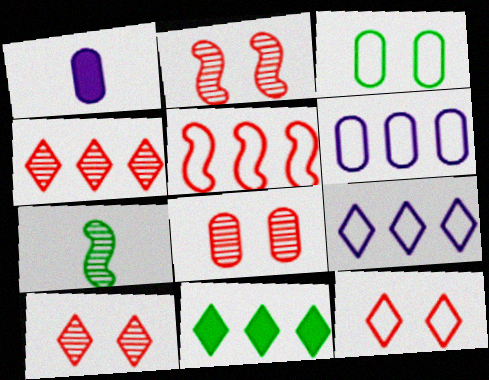[[2, 8, 10], 
[3, 7, 11], 
[4, 9, 11]]